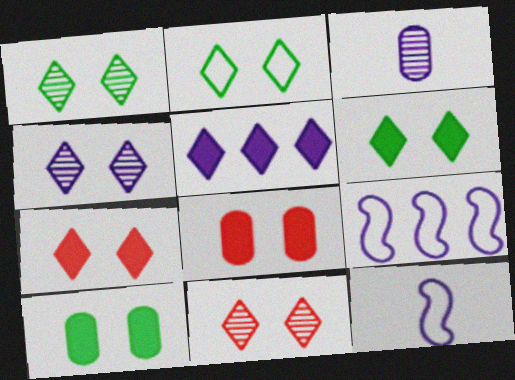[[1, 2, 6], 
[1, 4, 11], 
[2, 4, 7]]